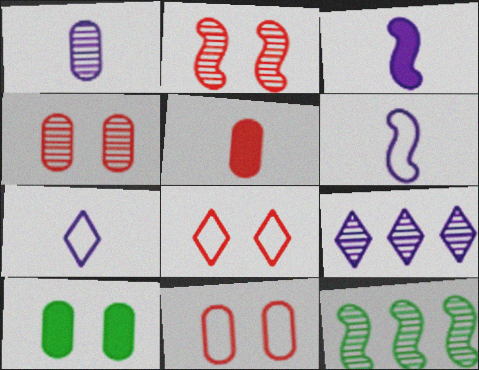[[1, 3, 7]]